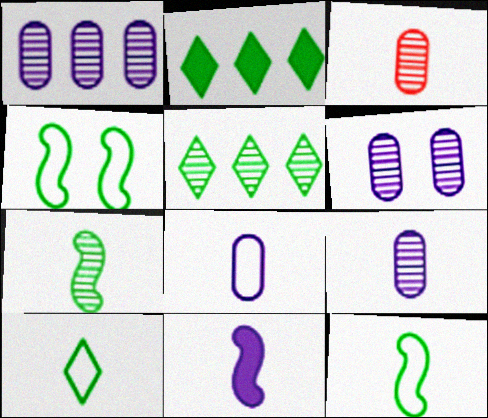[[1, 6, 9], 
[3, 10, 11]]